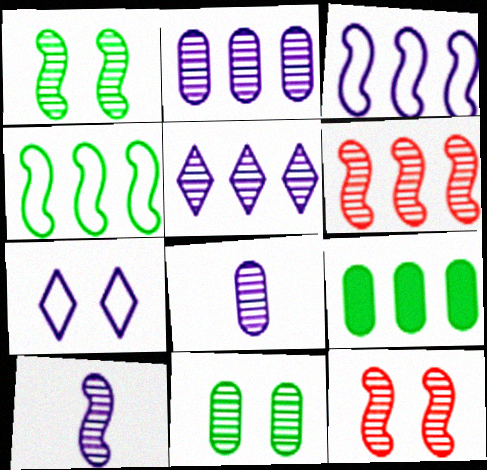[[1, 6, 10]]